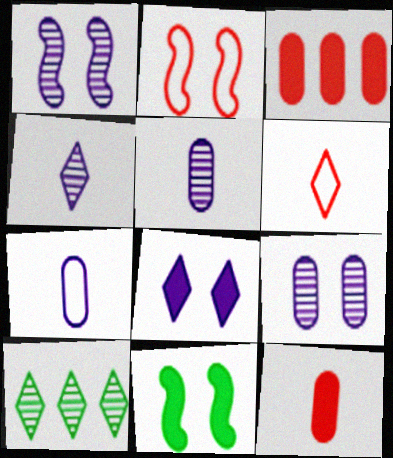[[1, 2, 11], 
[6, 8, 10]]